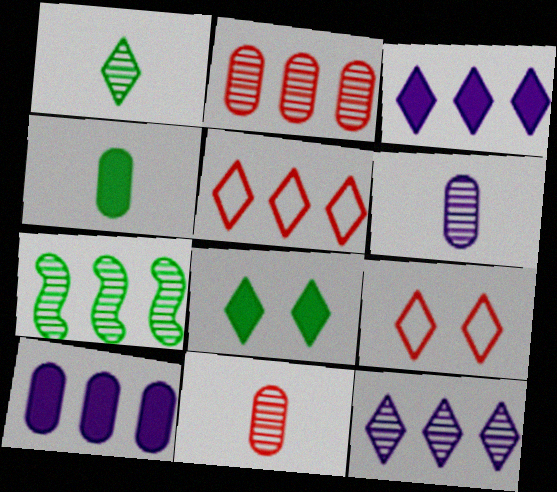[[1, 3, 9], 
[2, 7, 12], 
[5, 7, 10]]